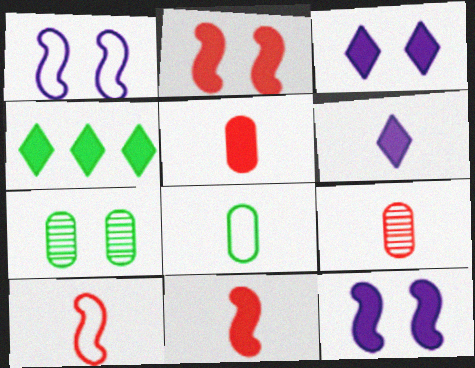[[1, 4, 9], 
[4, 5, 12]]